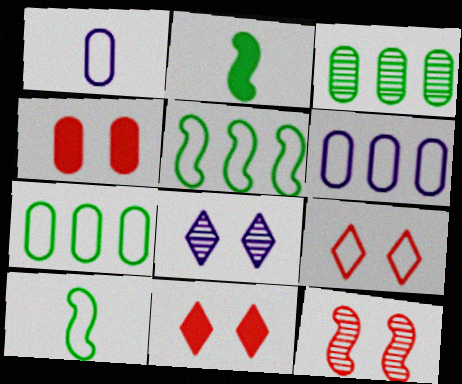[[1, 3, 4], 
[1, 5, 9], 
[4, 9, 12], 
[6, 9, 10]]